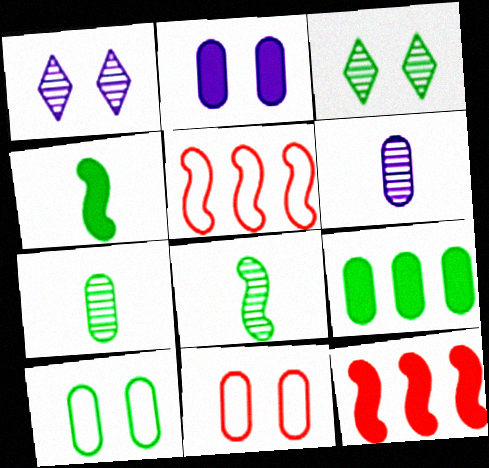[[6, 9, 11], 
[7, 9, 10]]